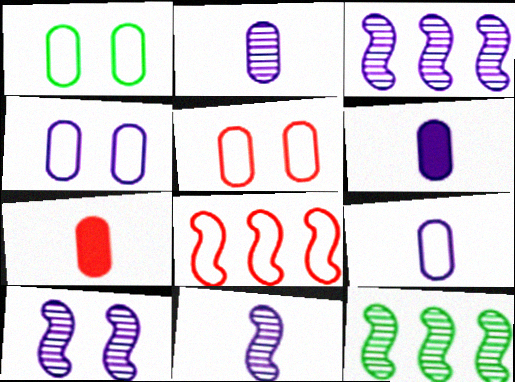[[1, 4, 5], 
[2, 6, 9], 
[3, 10, 11]]